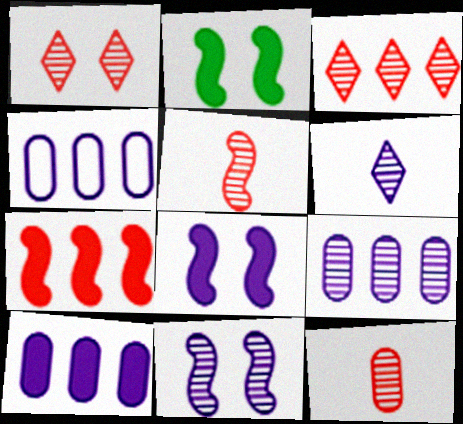[[4, 6, 8], 
[4, 9, 10], 
[6, 9, 11]]